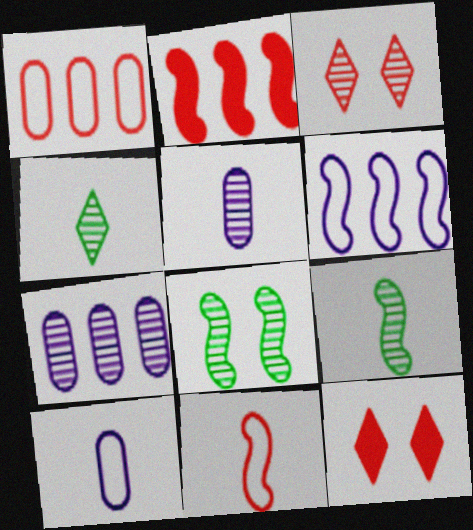[[3, 7, 9]]